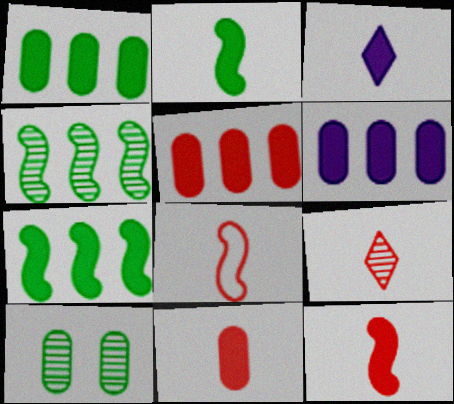[[1, 5, 6], 
[2, 3, 11], 
[8, 9, 11]]